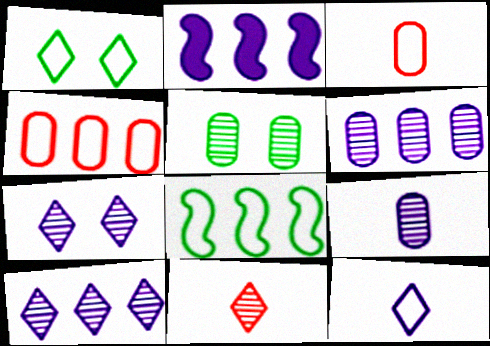[]